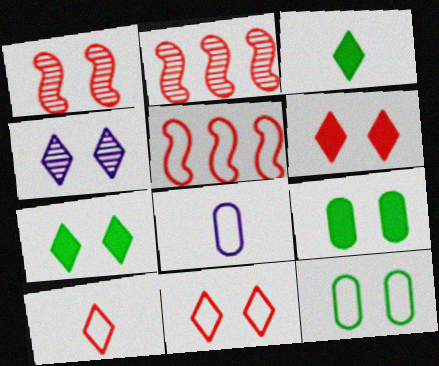[[2, 7, 8], 
[4, 7, 11]]